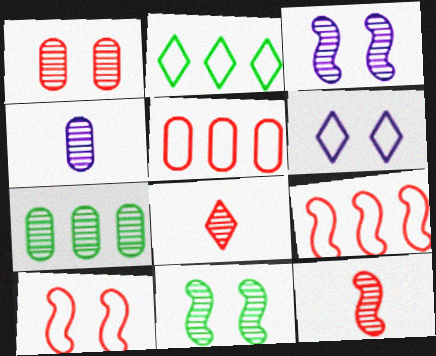[[1, 4, 7], 
[3, 7, 8]]